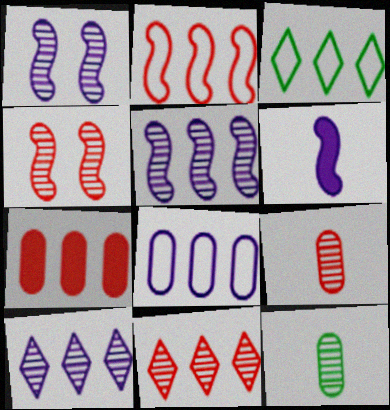[[1, 11, 12], 
[2, 3, 8], 
[2, 7, 11], 
[3, 5, 7], 
[4, 9, 11], 
[4, 10, 12]]